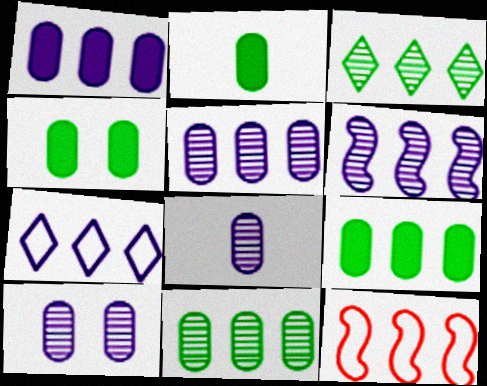[[1, 3, 12], 
[1, 6, 7], 
[2, 4, 9], 
[5, 8, 10]]